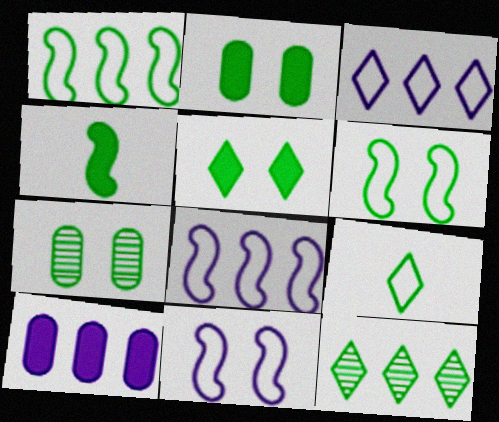[[5, 6, 7], 
[5, 9, 12]]